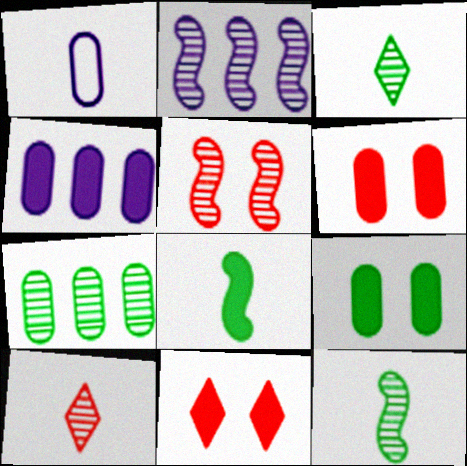[[1, 6, 7], 
[1, 8, 10], 
[2, 5, 12], 
[4, 8, 11]]